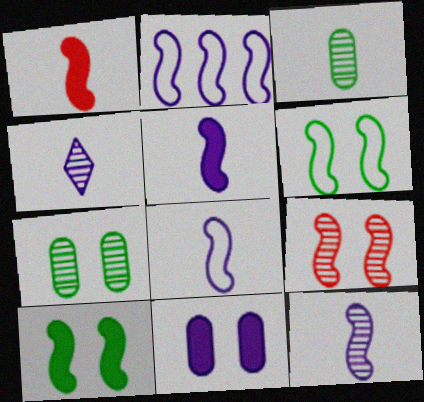[[2, 4, 11], 
[5, 8, 12]]